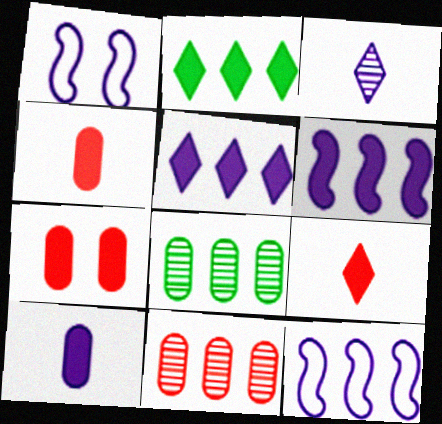[[1, 8, 9], 
[2, 11, 12]]